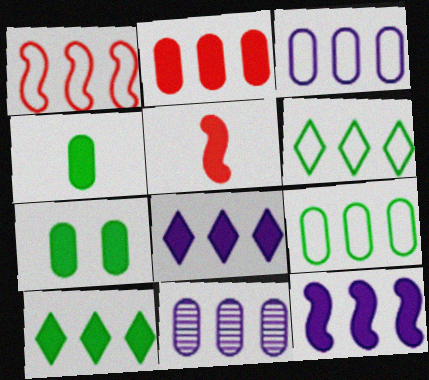[[1, 3, 6], 
[1, 10, 11], 
[2, 9, 11], 
[2, 10, 12], 
[5, 7, 8]]